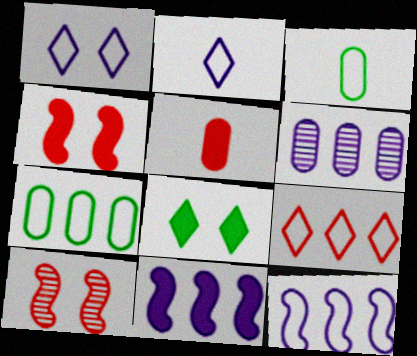[[5, 8, 11], 
[5, 9, 10], 
[7, 9, 12]]